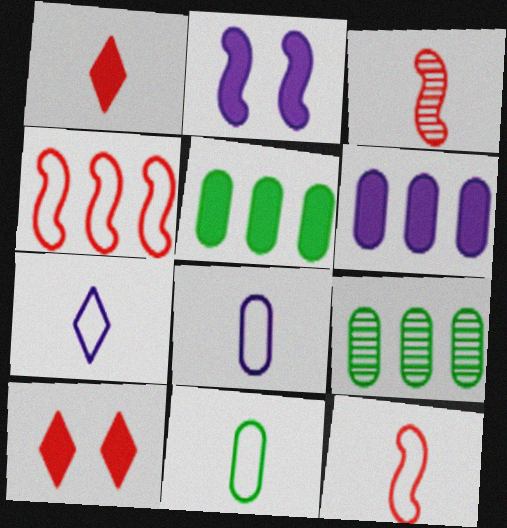[[1, 2, 5], 
[7, 11, 12]]